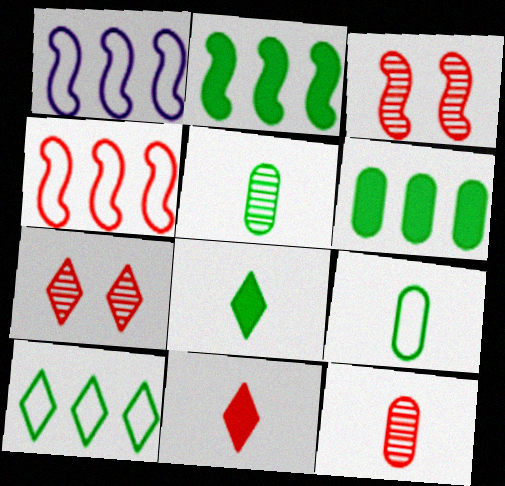[]